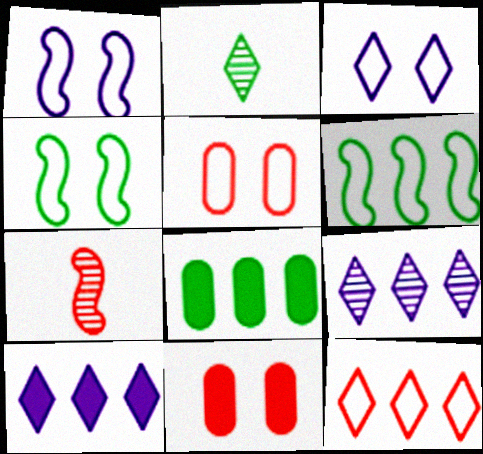[[2, 4, 8], 
[3, 4, 5], 
[3, 7, 8], 
[7, 11, 12]]